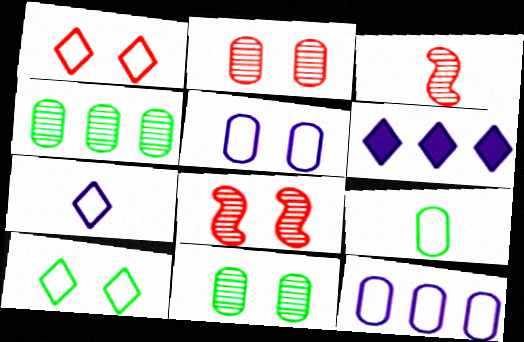[[6, 8, 9]]